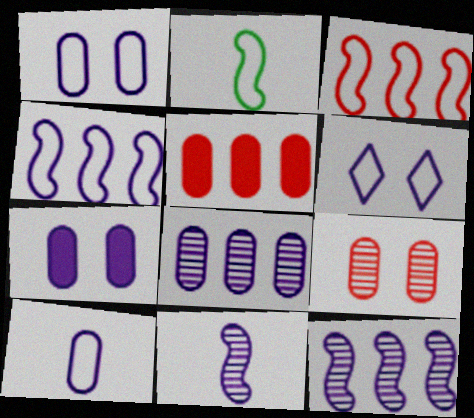[[4, 6, 10], 
[7, 8, 10]]